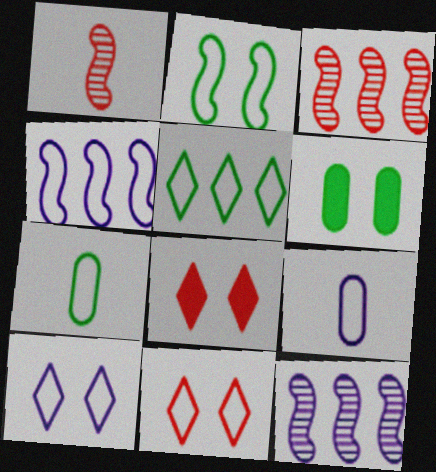[[2, 5, 7], 
[4, 7, 11], 
[4, 9, 10], 
[7, 8, 12]]